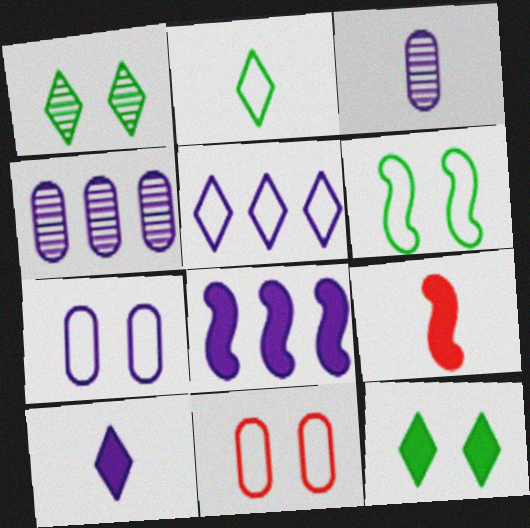[[2, 3, 9], 
[4, 5, 8]]